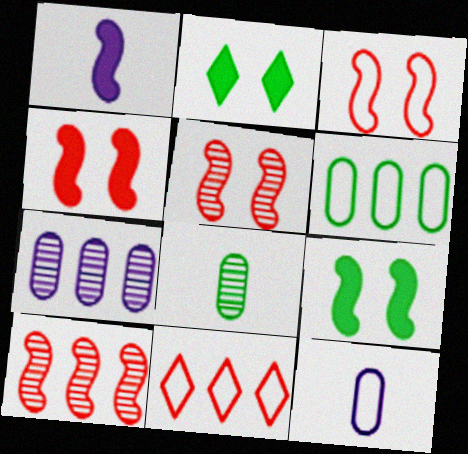[[2, 10, 12], 
[3, 4, 5]]